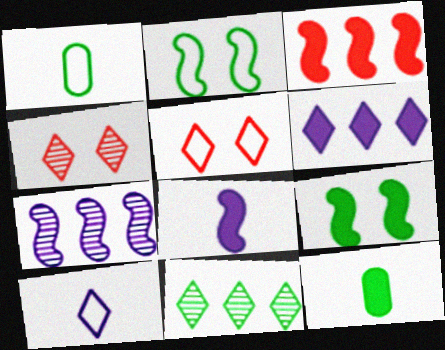[[1, 9, 11], 
[2, 11, 12], 
[3, 8, 9], 
[5, 7, 12]]